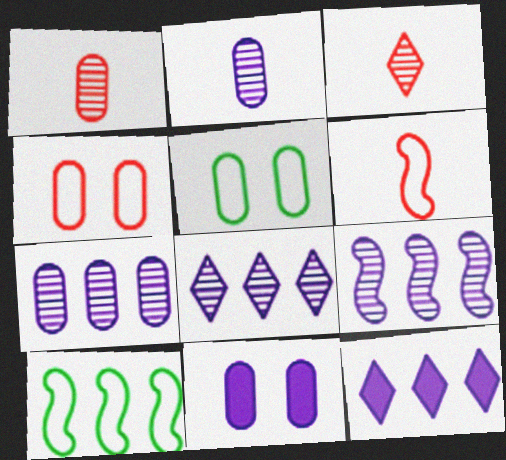[[3, 10, 11], 
[7, 8, 9]]